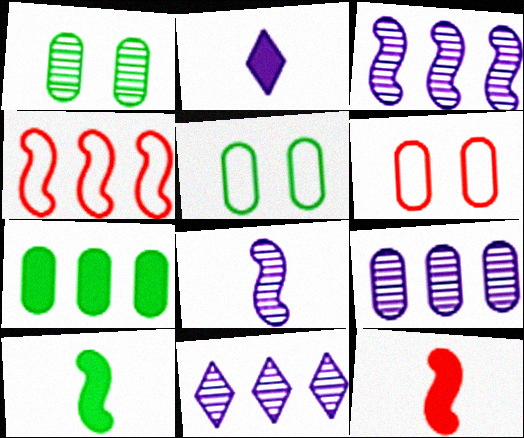[[1, 2, 4], 
[3, 9, 11], 
[4, 7, 11], 
[5, 11, 12], 
[6, 10, 11]]